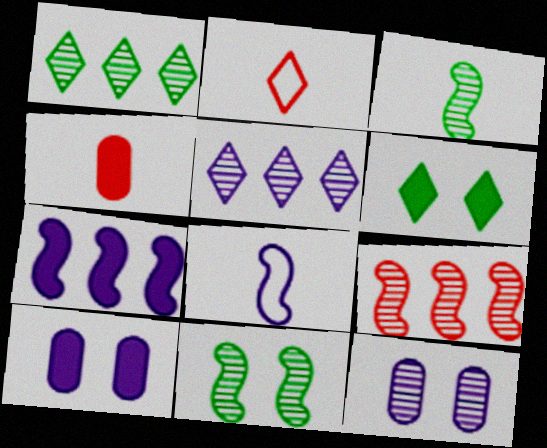[[2, 5, 6], 
[4, 6, 7], 
[5, 8, 10]]